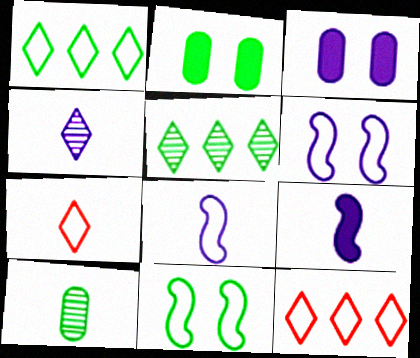[[7, 9, 10]]